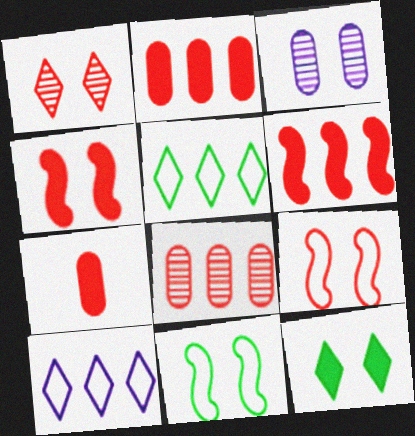[[3, 9, 12]]